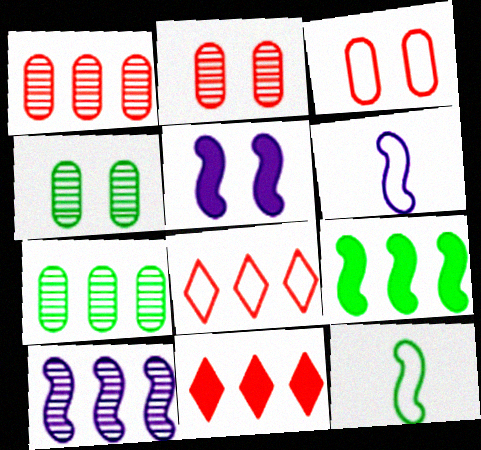[[4, 6, 11], 
[5, 6, 10]]